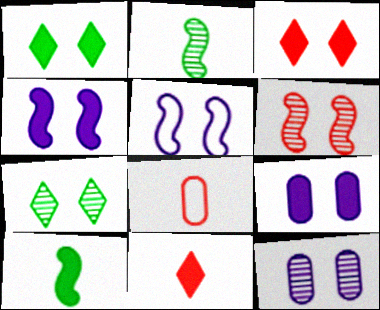[[6, 7, 12]]